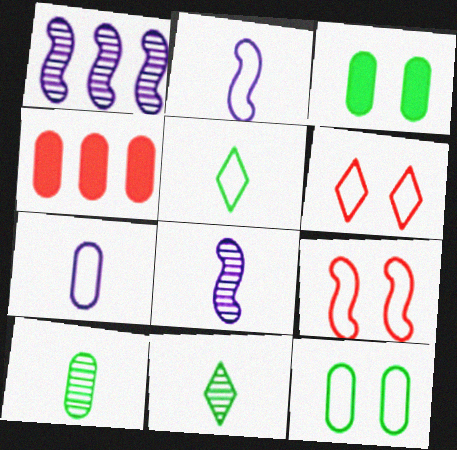[]